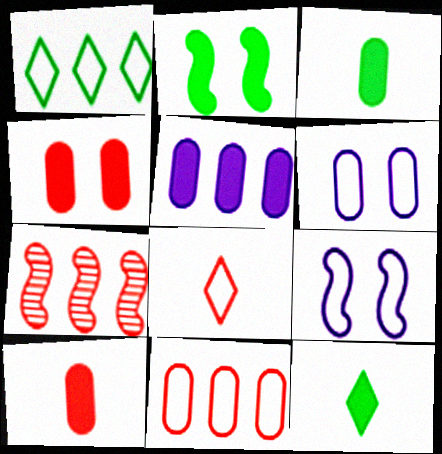[[1, 5, 7], 
[3, 4, 5], 
[4, 7, 8], 
[6, 7, 12]]